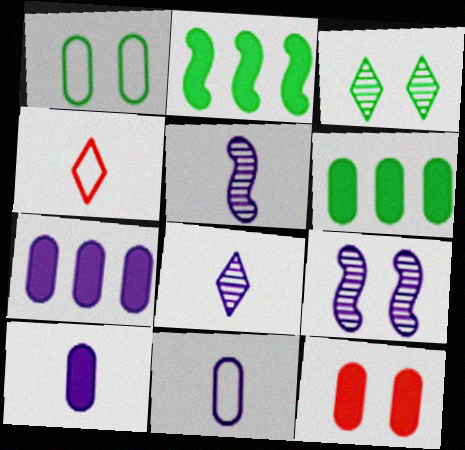[[4, 6, 9], 
[6, 10, 12]]